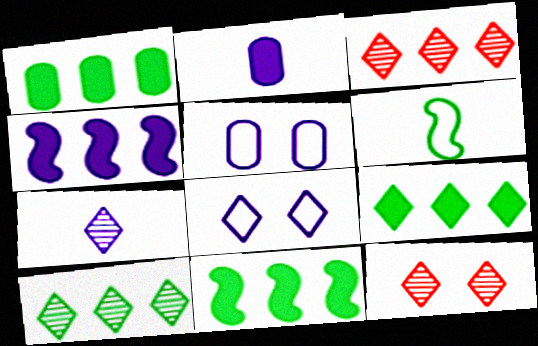[[1, 9, 11], 
[4, 5, 7], 
[7, 10, 12]]